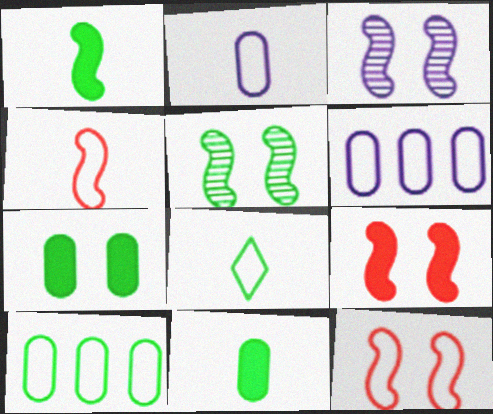[[2, 4, 8], 
[6, 8, 12]]